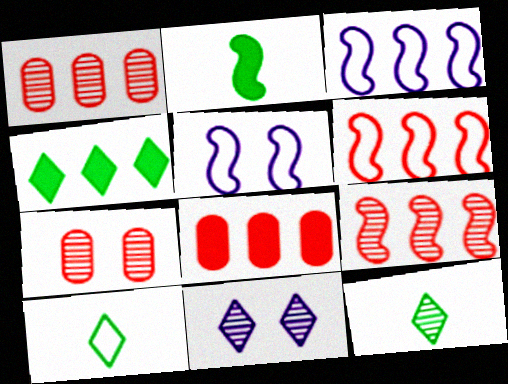[[1, 3, 4], 
[2, 5, 9], 
[5, 8, 12]]